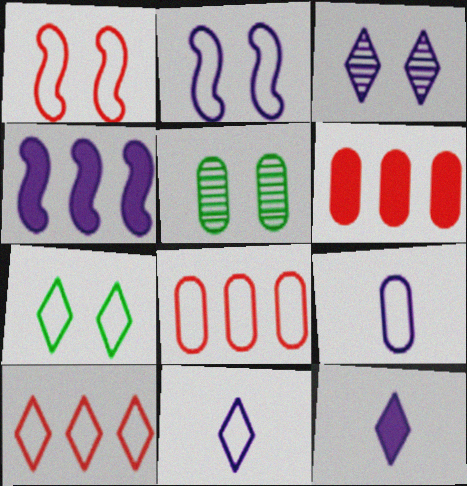[[3, 4, 9], 
[5, 6, 9], 
[7, 10, 11]]